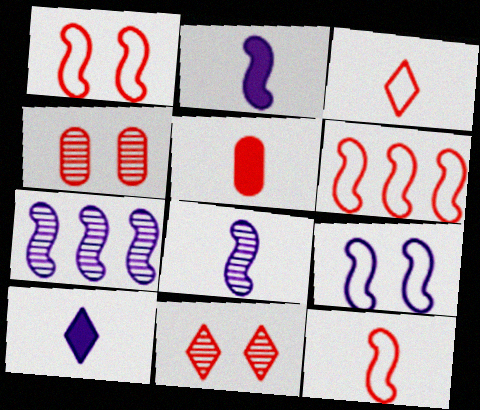[[1, 6, 12], 
[2, 7, 9], 
[5, 6, 11]]